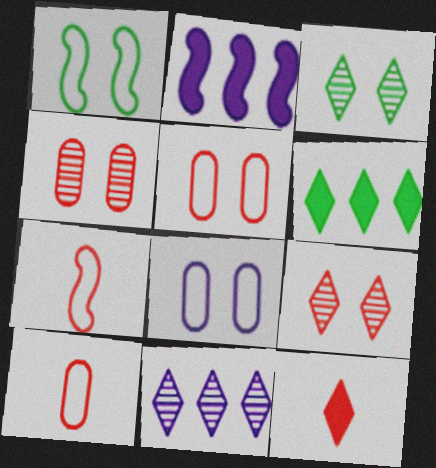[[2, 3, 10]]